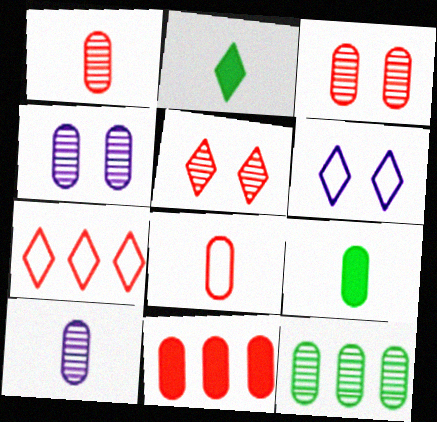[[1, 4, 12], 
[3, 8, 11], 
[3, 10, 12], 
[8, 9, 10]]